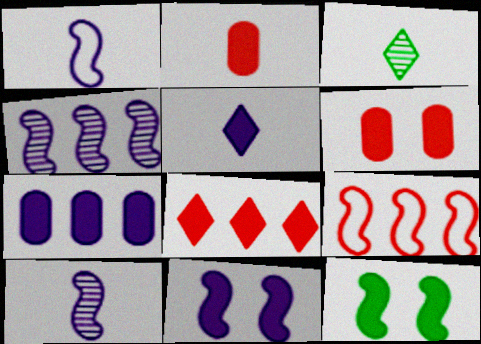[[1, 2, 3], 
[1, 4, 11], 
[5, 7, 11], 
[9, 10, 12]]